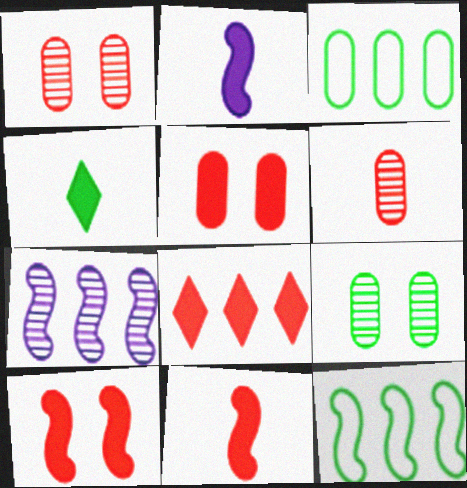[[3, 7, 8], 
[4, 9, 12], 
[5, 8, 11]]